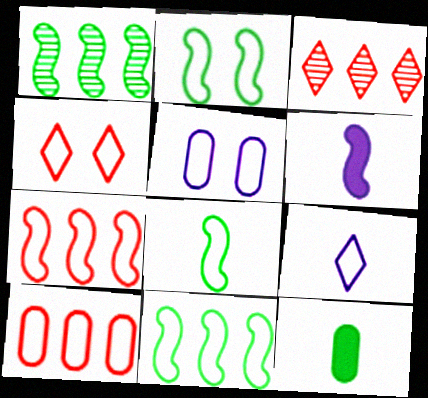[[2, 4, 5], 
[2, 8, 11], 
[2, 9, 10]]